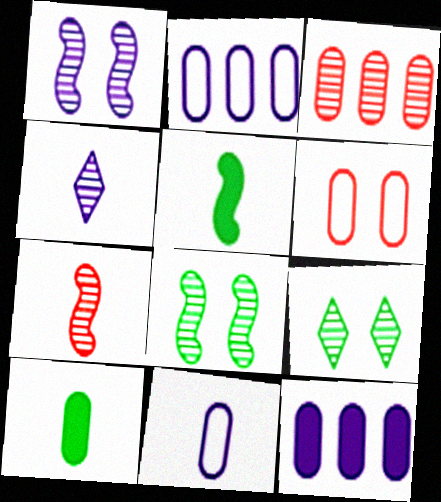[[3, 4, 8]]